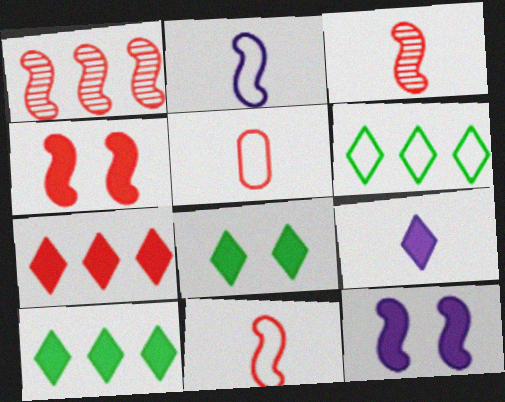[[1, 4, 11], 
[7, 8, 9]]